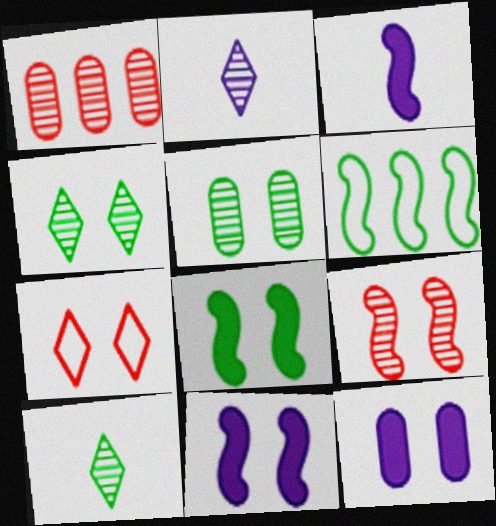[[3, 6, 9], 
[5, 7, 11]]